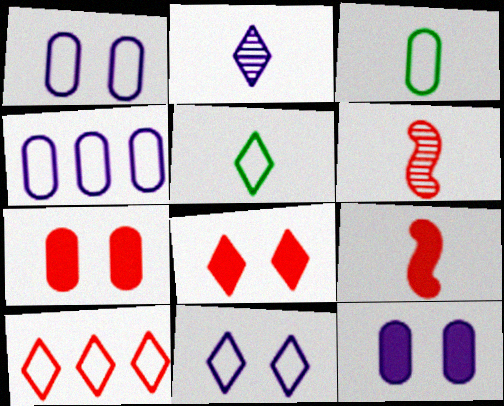[[2, 3, 9], 
[5, 10, 11], 
[6, 7, 10]]